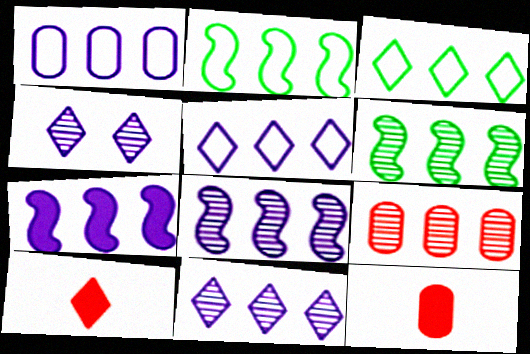[[1, 7, 11], 
[2, 4, 12], 
[3, 4, 10], 
[3, 7, 9], 
[6, 9, 11]]